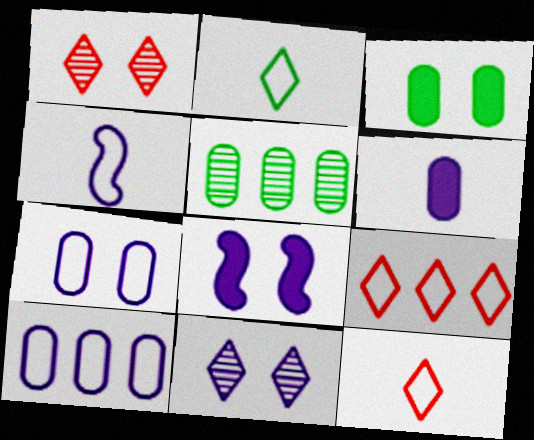[[5, 8, 12], 
[7, 8, 11]]